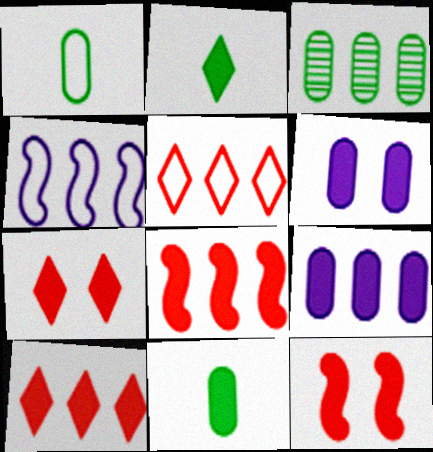[[2, 6, 8], 
[2, 9, 12], 
[3, 4, 10]]